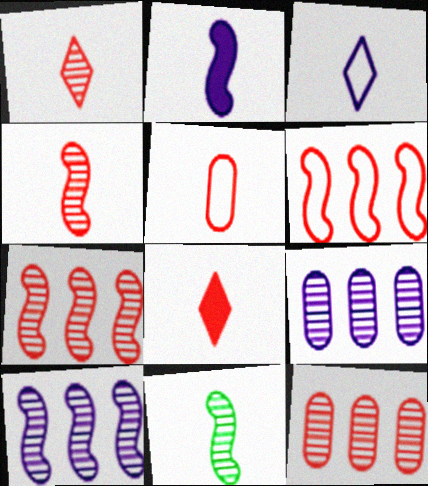[[4, 5, 8]]